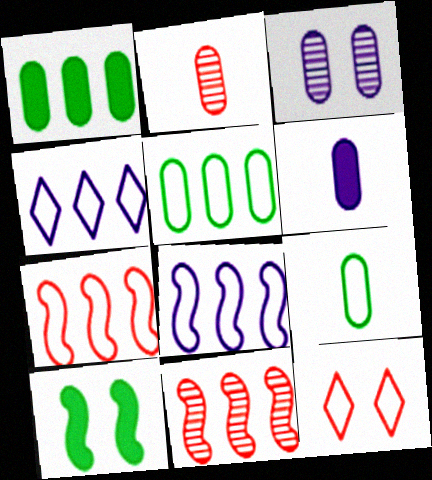[[1, 4, 11], 
[2, 4, 10], 
[2, 6, 9], 
[3, 10, 12], 
[4, 5, 7], 
[8, 9, 12]]